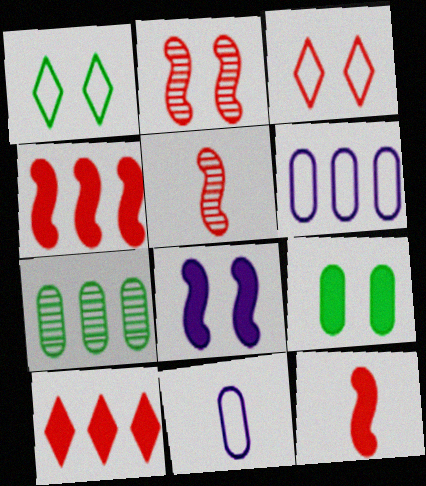[]